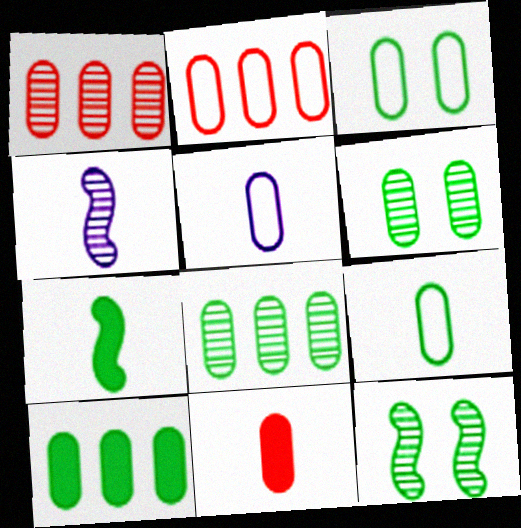[[2, 3, 5], 
[6, 9, 10]]